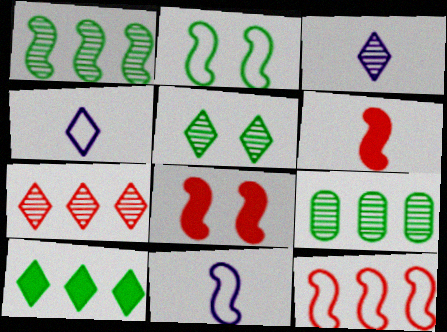[[1, 8, 11], 
[2, 11, 12], 
[3, 5, 7], 
[4, 8, 9]]